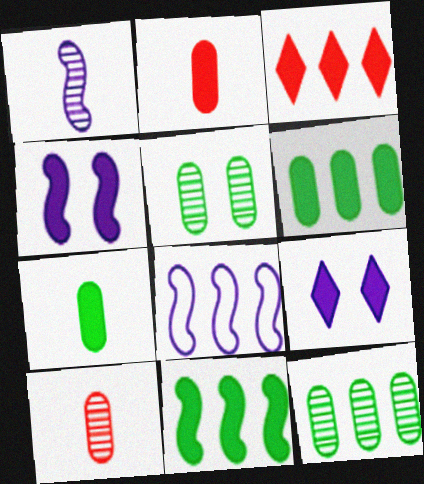[[1, 4, 8], 
[2, 9, 11], 
[3, 4, 7], 
[3, 8, 12]]